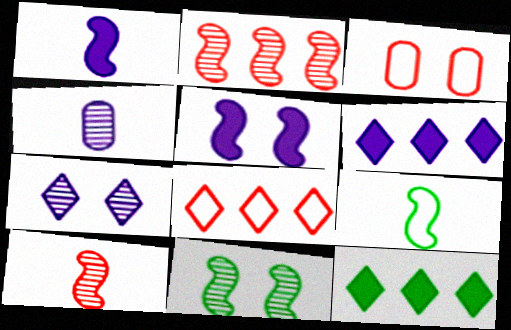[[1, 9, 10], 
[2, 5, 9]]